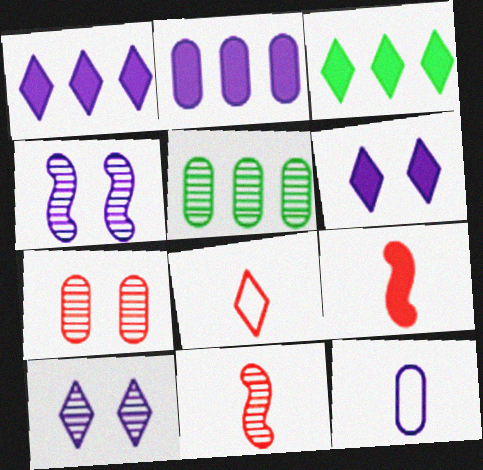[[1, 4, 12], 
[3, 8, 10], 
[5, 10, 11]]